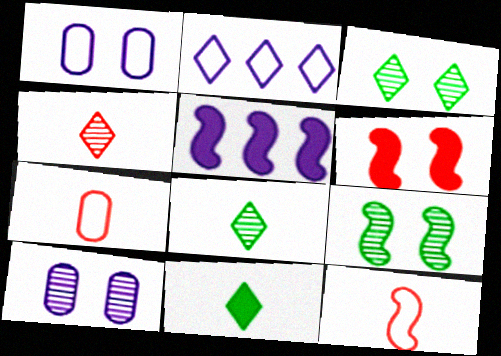[[1, 3, 6], 
[3, 5, 7], 
[5, 9, 12]]